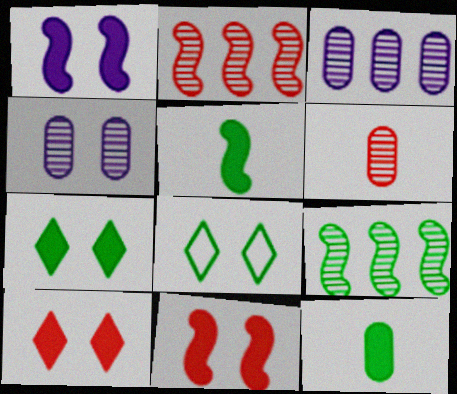[[4, 8, 11], 
[8, 9, 12]]